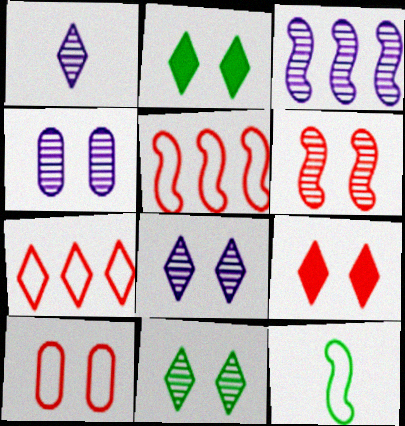[[1, 2, 7], 
[1, 3, 4], 
[4, 6, 11], 
[6, 9, 10]]